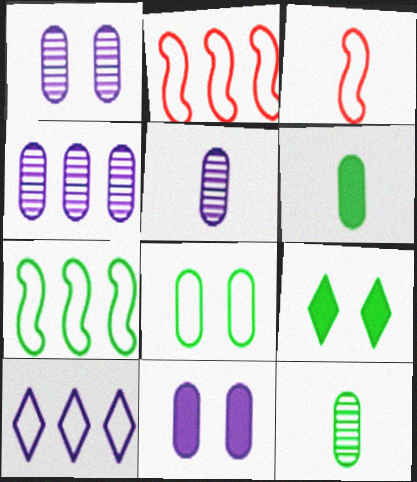[[1, 4, 5], 
[2, 5, 9], 
[3, 4, 9], 
[3, 8, 10], 
[7, 9, 12]]